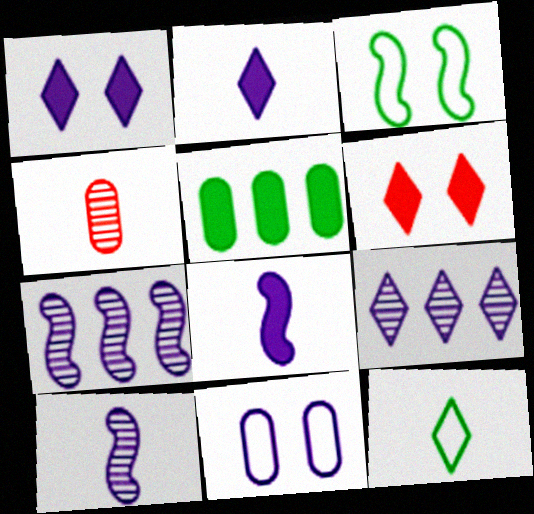[[2, 7, 11], 
[4, 5, 11], 
[4, 8, 12], 
[5, 6, 8], 
[6, 9, 12], 
[8, 9, 11]]